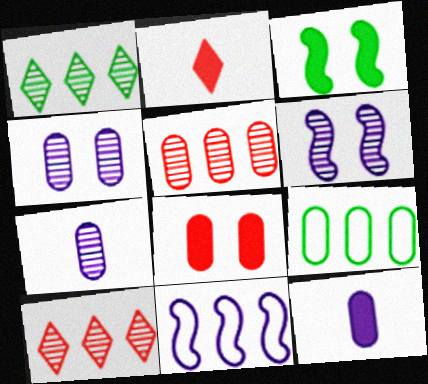[[2, 6, 9], 
[7, 8, 9]]